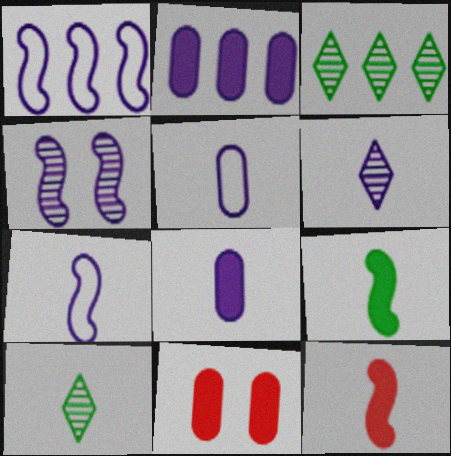[[1, 10, 11], 
[3, 7, 11], 
[5, 10, 12], 
[6, 7, 8]]